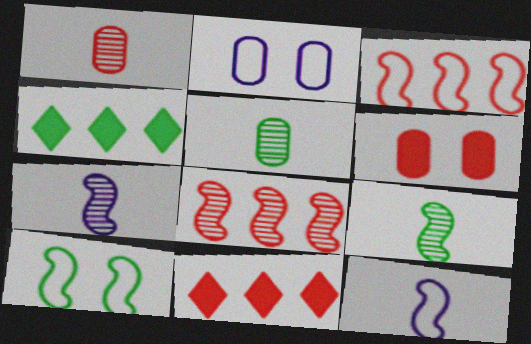[[2, 9, 11], 
[3, 10, 12], 
[4, 5, 10]]